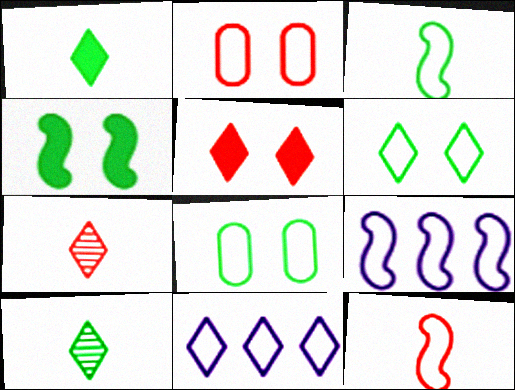[[2, 3, 11], 
[5, 10, 11], 
[8, 11, 12]]